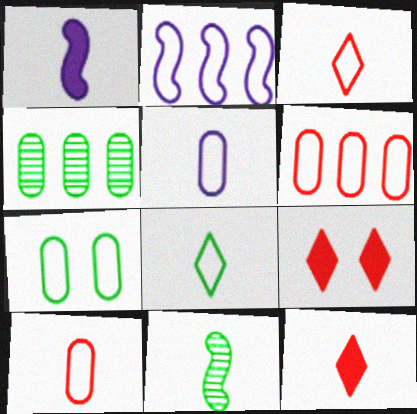[[2, 3, 7], 
[5, 6, 7], 
[5, 11, 12]]